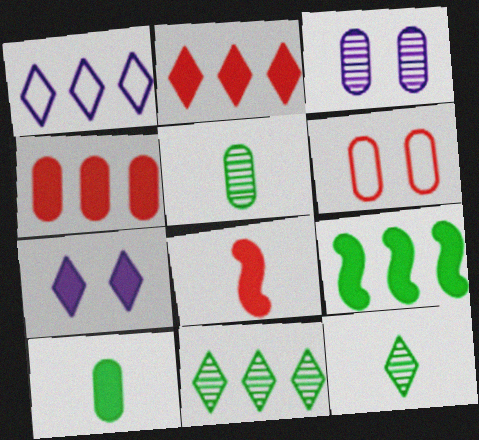[[1, 2, 11]]